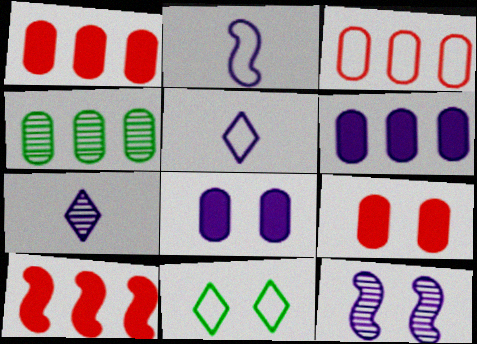[[2, 3, 11], 
[3, 4, 6], 
[5, 6, 12], 
[9, 11, 12]]